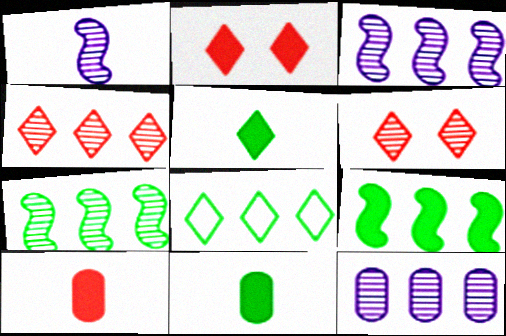[[4, 7, 12]]